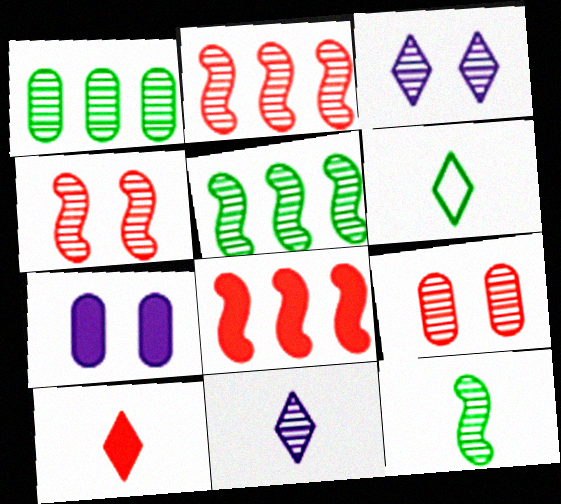[[1, 4, 11], 
[2, 6, 7], 
[5, 9, 11], 
[6, 10, 11]]